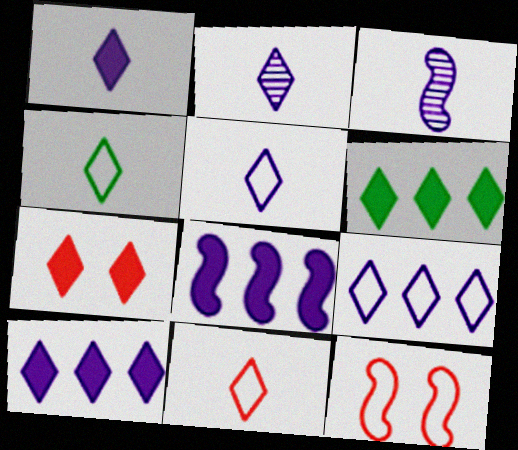[[1, 2, 5], 
[1, 6, 7], 
[4, 5, 11]]